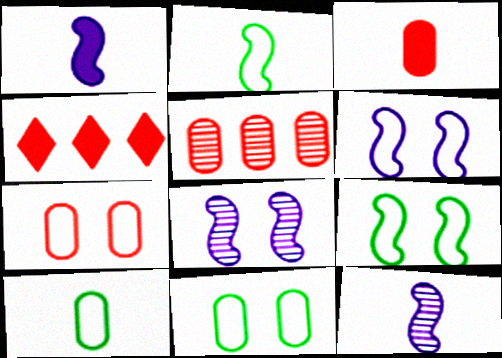[[3, 5, 7], 
[4, 8, 10], 
[4, 11, 12]]